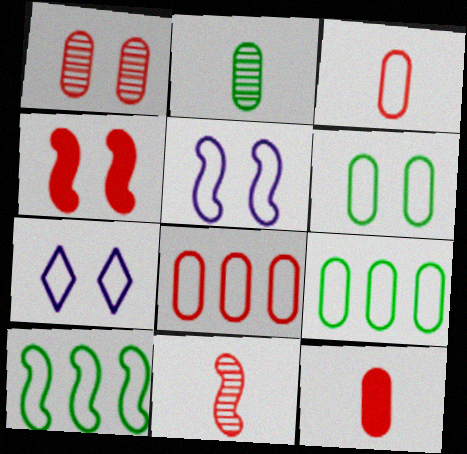[[1, 8, 12], 
[3, 7, 10]]